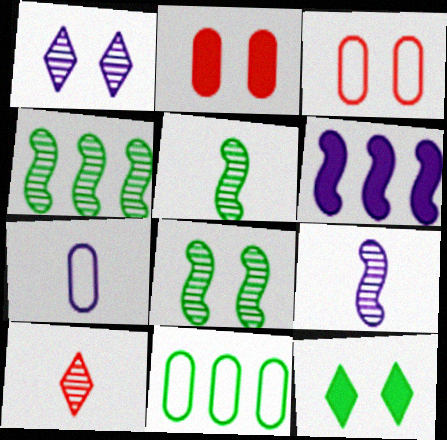[[1, 6, 7], 
[3, 7, 11], 
[4, 5, 8], 
[5, 11, 12]]